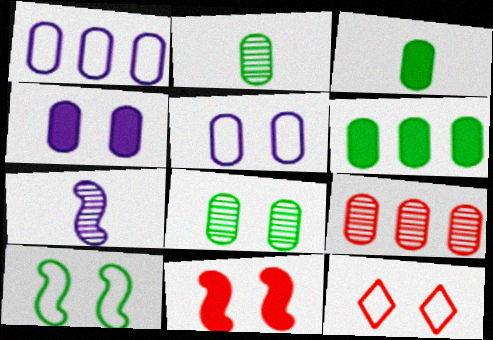[[1, 6, 9], 
[3, 5, 9], 
[5, 10, 12], 
[6, 7, 12]]